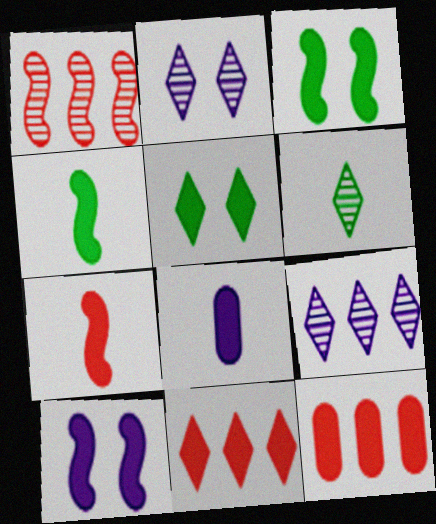[[3, 8, 11]]